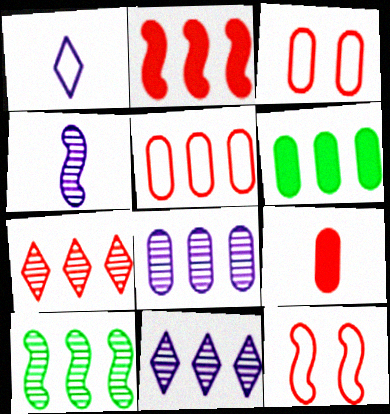[[2, 5, 7], 
[5, 6, 8], 
[7, 8, 10], 
[7, 9, 12]]